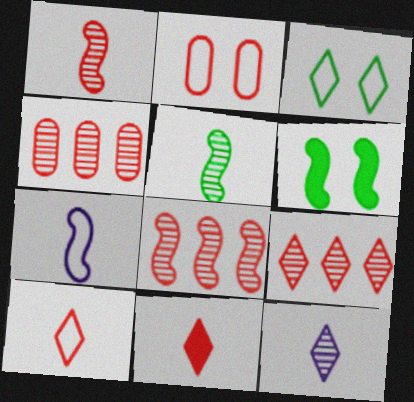[[2, 8, 11], 
[4, 8, 9], 
[6, 7, 8]]